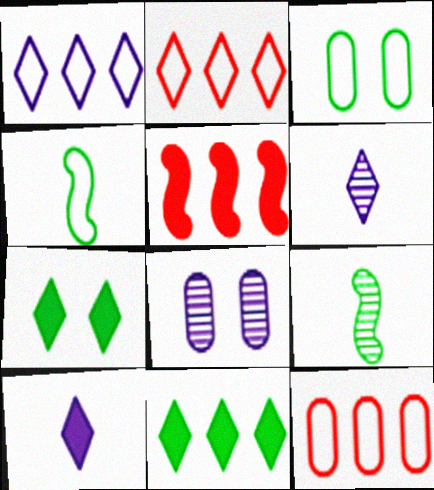[[2, 6, 7], 
[3, 5, 6], 
[3, 9, 11]]